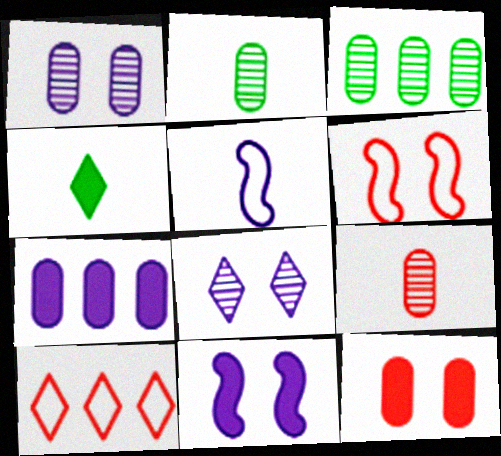[[1, 3, 9], 
[2, 10, 11], 
[4, 5, 9], 
[4, 8, 10], 
[5, 7, 8]]